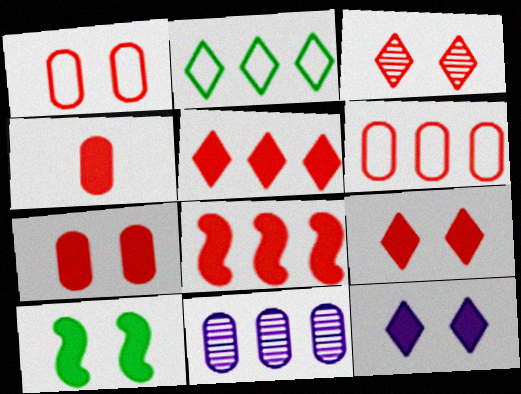[[2, 8, 11], 
[4, 8, 9], 
[7, 10, 12]]